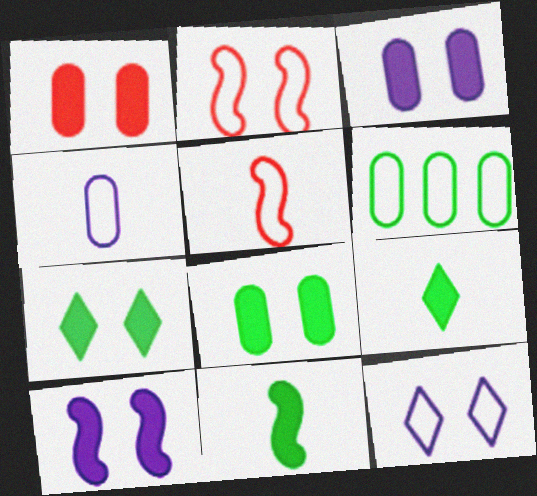[[1, 3, 8], 
[1, 7, 10], 
[5, 6, 12]]